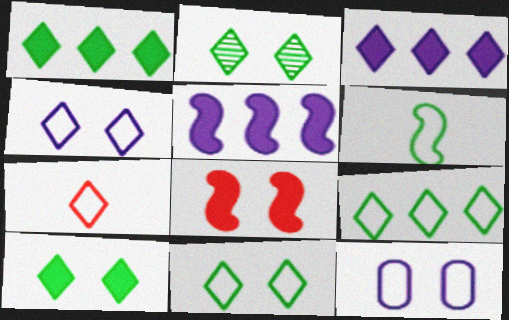[[2, 3, 7], 
[2, 8, 12], 
[2, 10, 11], 
[4, 7, 9]]